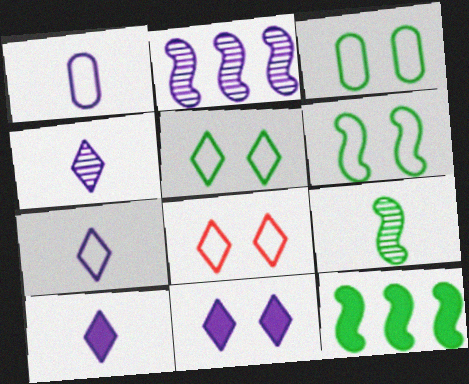[[1, 2, 11], 
[3, 5, 6], 
[4, 7, 10], 
[6, 9, 12]]